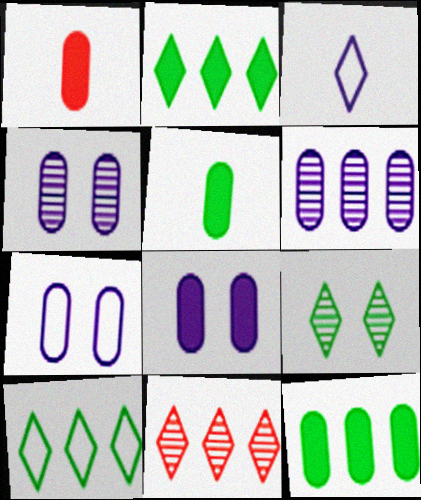[[1, 8, 12], 
[4, 7, 8]]